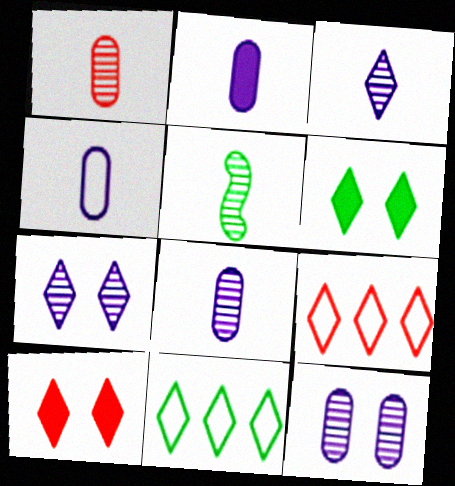[[1, 3, 5], 
[2, 4, 8], 
[3, 6, 9], 
[3, 10, 11]]